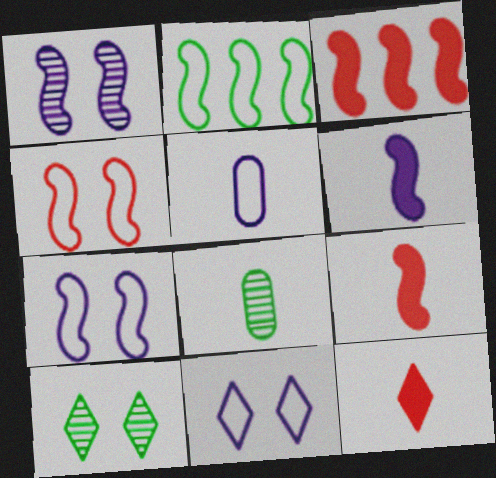[[1, 2, 9], 
[3, 5, 10], 
[3, 8, 11]]